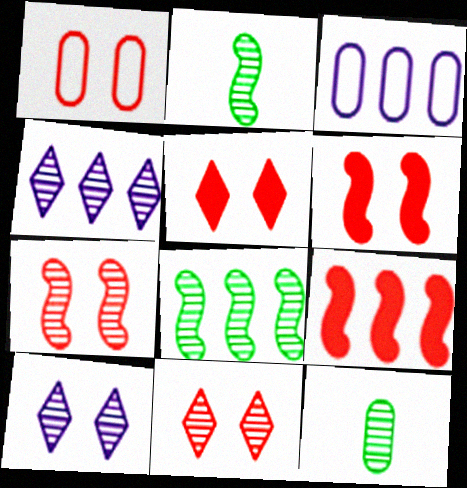[[1, 5, 7], 
[1, 6, 11], 
[2, 3, 5], 
[4, 7, 12]]